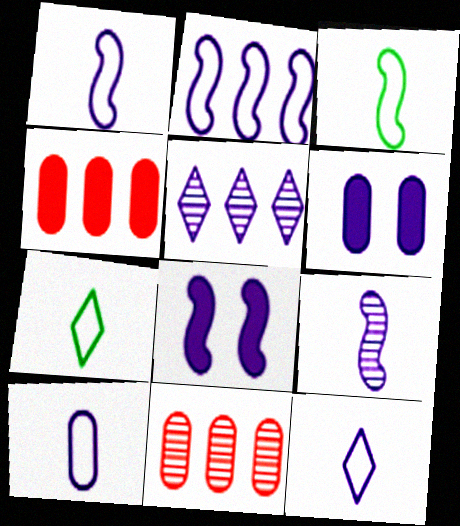[[1, 5, 6], 
[1, 10, 12], 
[2, 8, 9], 
[5, 8, 10], 
[7, 8, 11]]